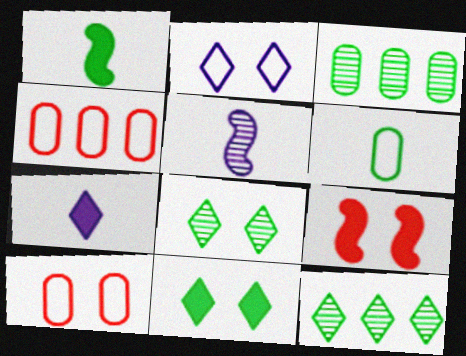[[4, 5, 11]]